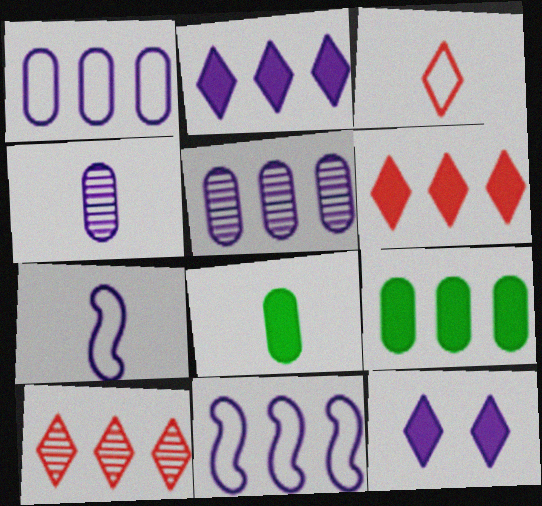[[2, 5, 11], 
[4, 11, 12], 
[5, 7, 12], 
[9, 10, 11]]